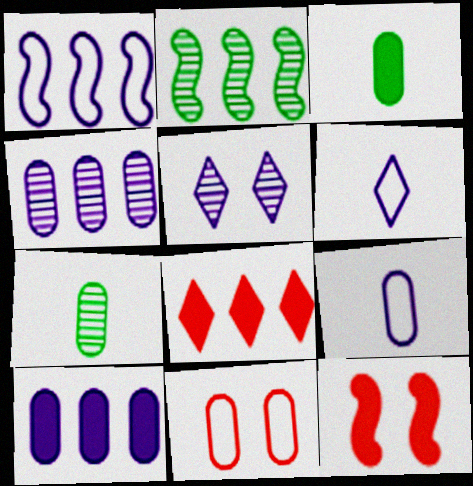[[3, 4, 11], 
[7, 10, 11]]